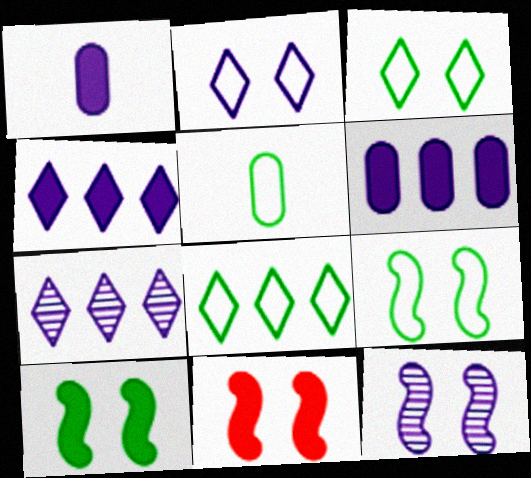[[5, 7, 11], 
[5, 8, 9], 
[9, 11, 12]]